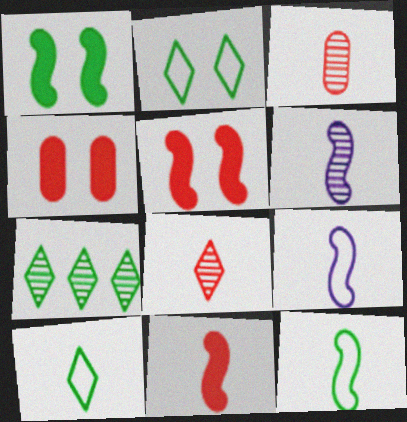[[4, 7, 9], 
[6, 11, 12]]